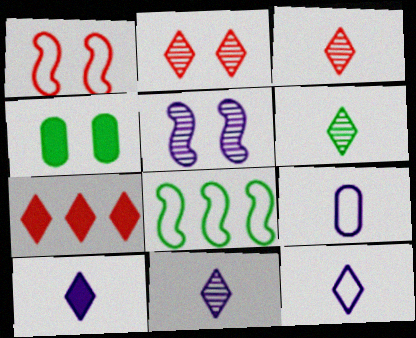[[3, 6, 11], 
[4, 6, 8], 
[10, 11, 12]]